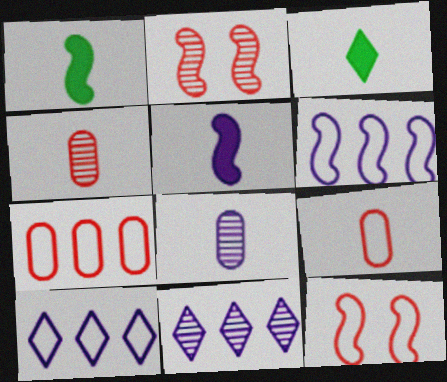[[1, 2, 6]]